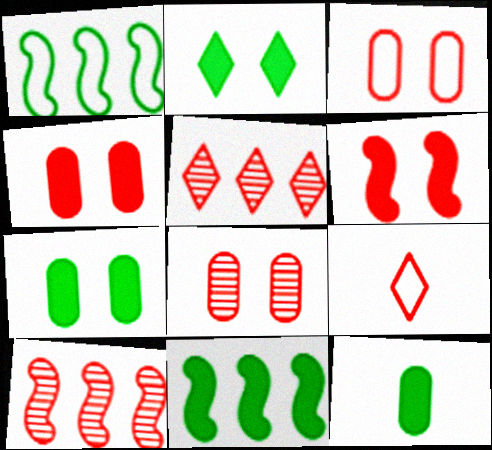[[2, 11, 12], 
[3, 4, 8], 
[4, 9, 10]]